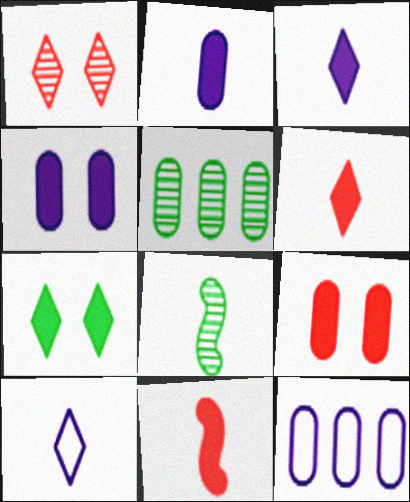[]